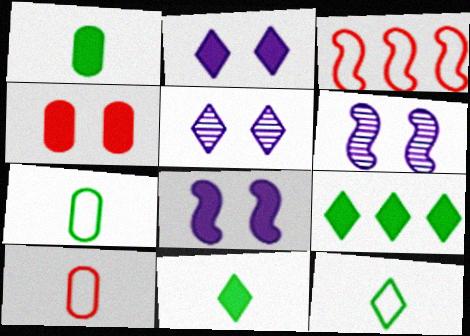[[1, 3, 5], 
[6, 9, 10]]